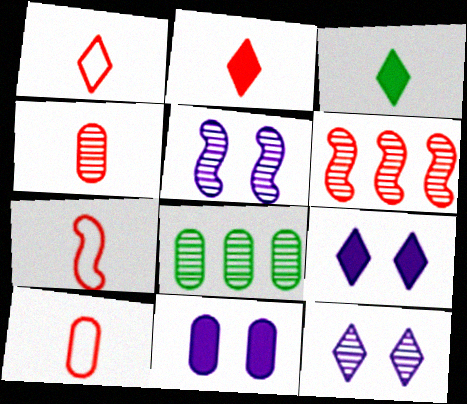[[1, 7, 10], 
[2, 4, 7], 
[7, 8, 9], 
[8, 10, 11]]